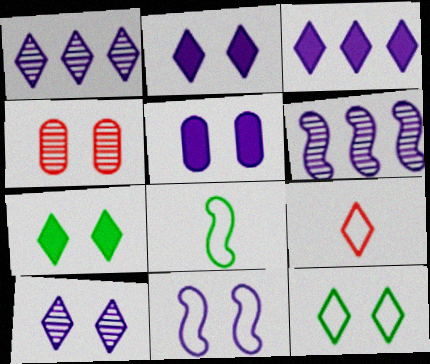[[1, 7, 9], 
[3, 4, 8], 
[4, 7, 11], 
[5, 10, 11]]